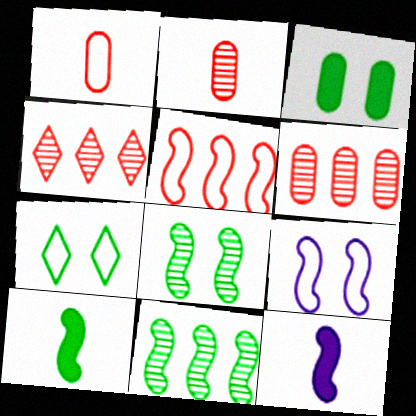[[3, 7, 8], 
[5, 8, 12], 
[6, 7, 12]]